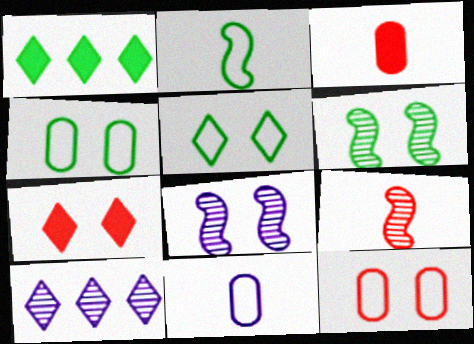[[4, 7, 8]]